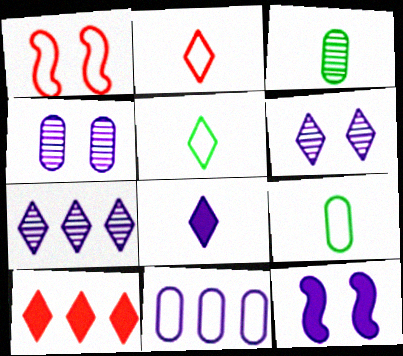[[1, 5, 11], 
[5, 6, 10]]